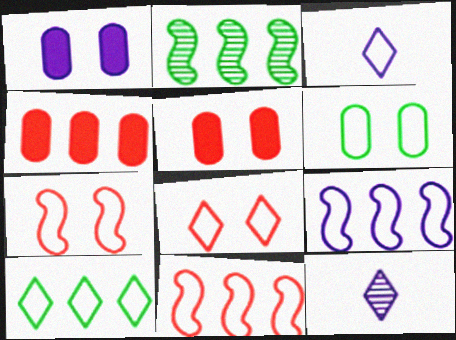[[1, 9, 12], 
[2, 3, 5], 
[3, 6, 11], 
[3, 8, 10]]